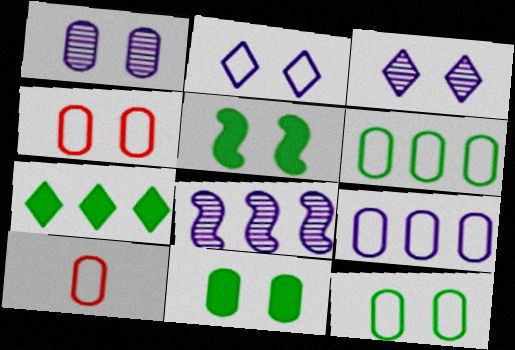[[1, 4, 11], 
[3, 4, 5], 
[9, 10, 12]]